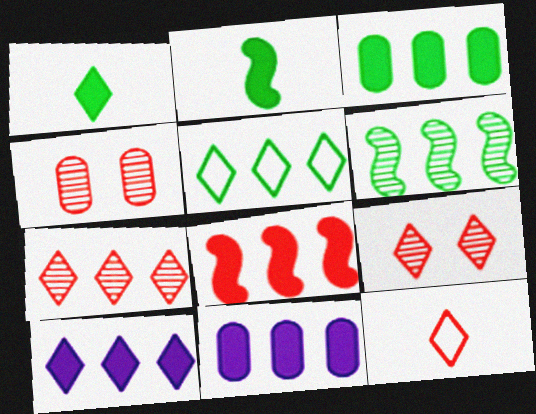[[3, 5, 6], 
[3, 8, 10], 
[4, 8, 12], 
[5, 7, 10]]